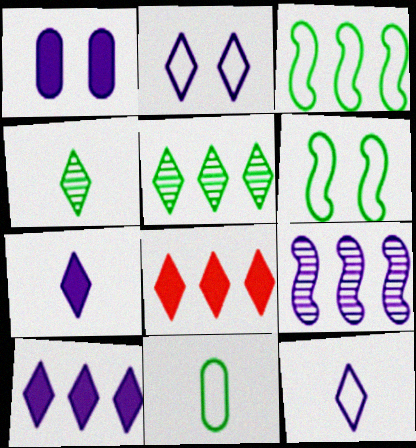[[1, 9, 12], 
[2, 4, 8]]